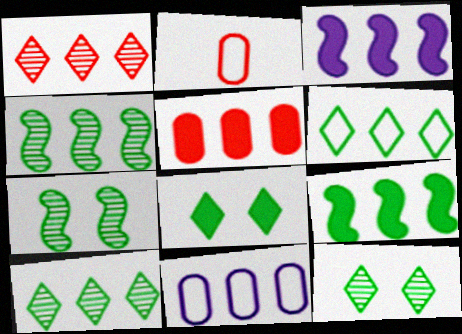[[1, 9, 11], 
[2, 3, 12]]